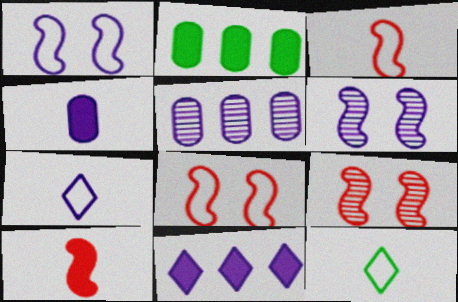[[2, 7, 9]]